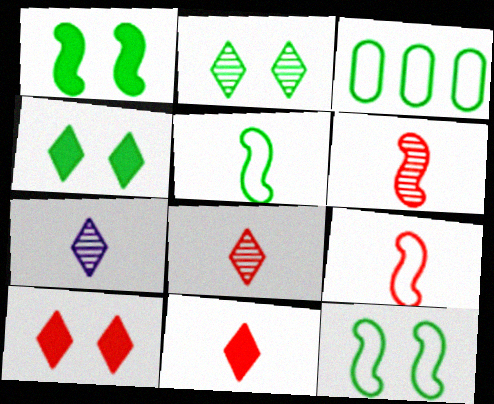[]